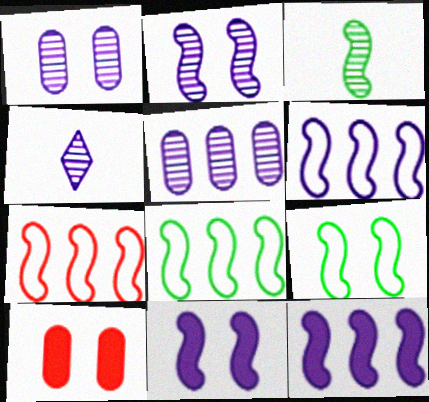[[2, 4, 5], 
[3, 7, 11], 
[4, 8, 10], 
[6, 7, 8]]